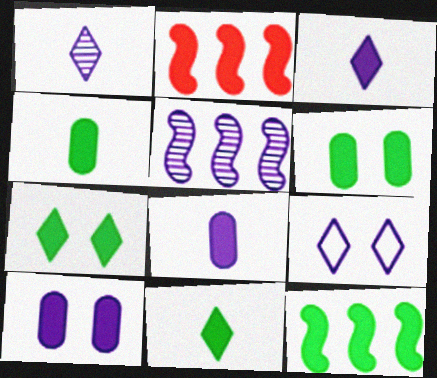[[2, 3, 6], 
[2, 7, 8], 
[2, 10, 11], 
[4, 7, 12], 
[5, 8, 9], 
[6, 11, 12]]